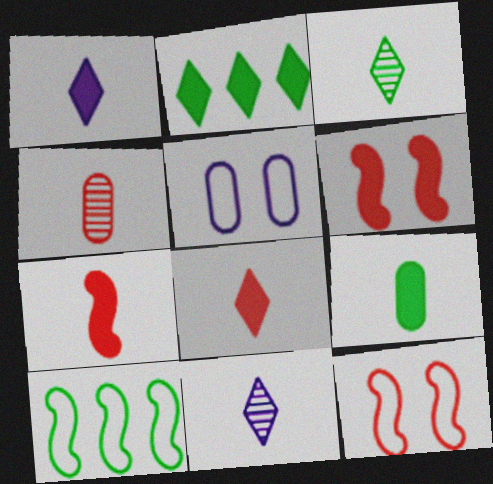[[1, 7, 9]]